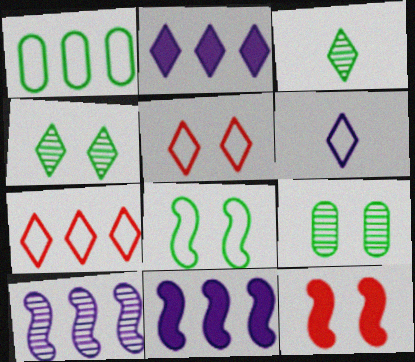[[2, 3, 5]]